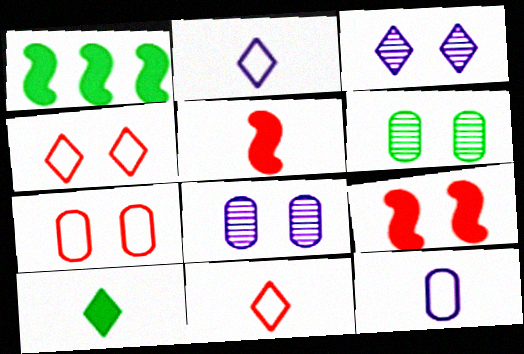[[1, 8, 11]]